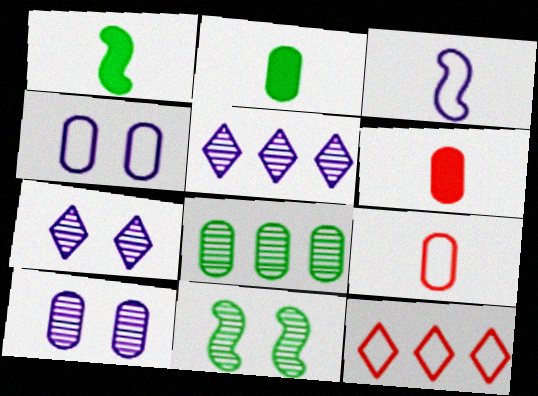[[1, 10, 12], 
[4, 6, 8]]